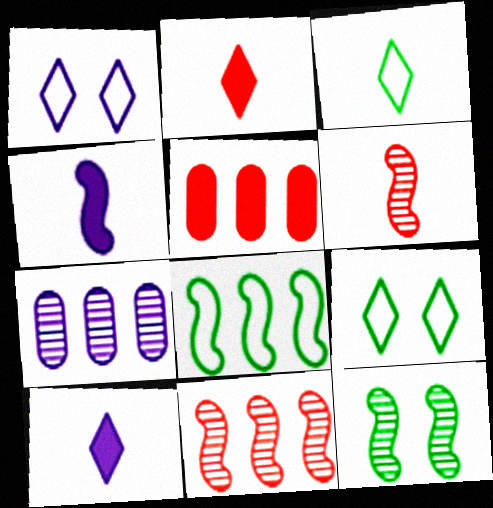[[1, 4, 7]]